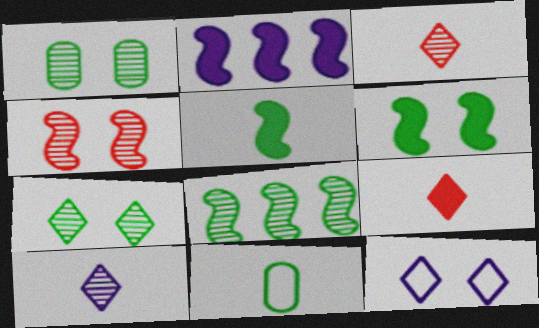[]